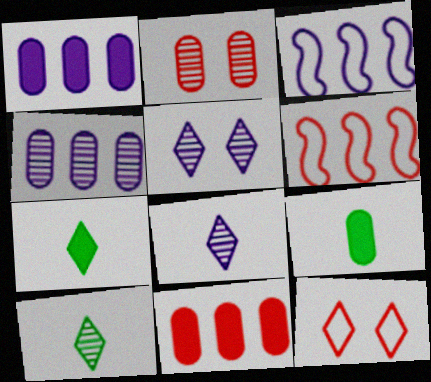[[2, 3, 7], 
[5, 6, 9]]